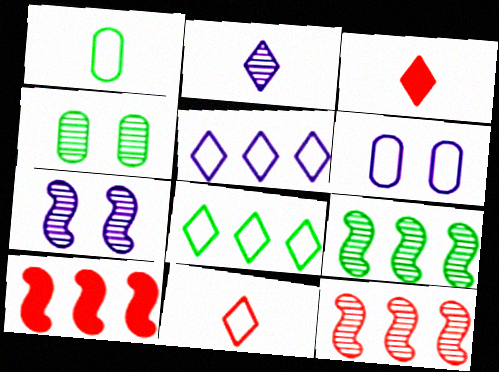[[2, 4, 12], 
[3, 6, 9]]